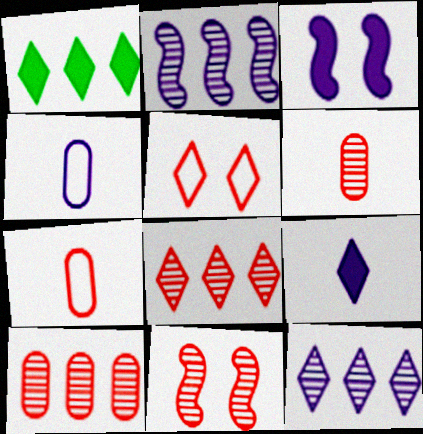[[1, 4, 11], 
[3, 4, 12], 
[6, 8, 11]]